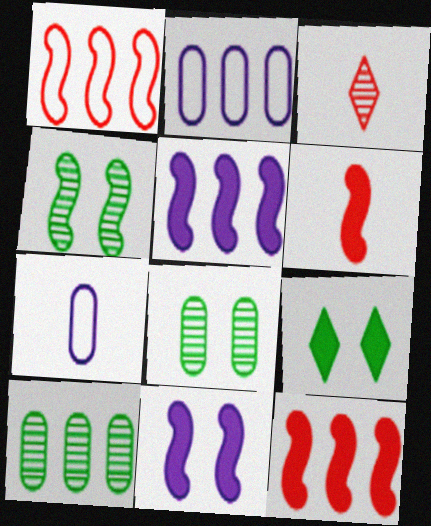[]